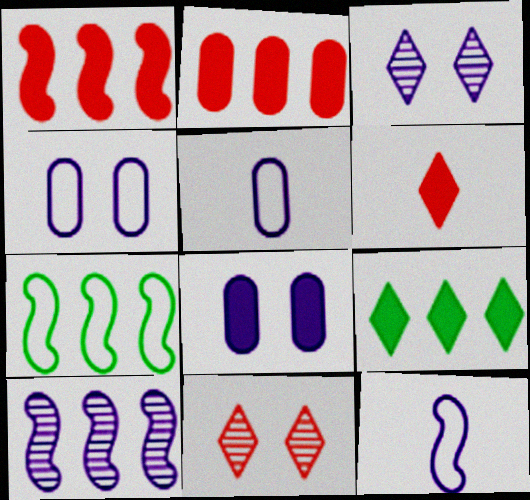[[1, 7, 10]]